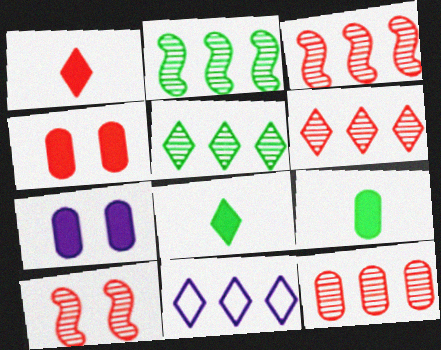[[3, 6, 12], 
[9, 10, 11]]